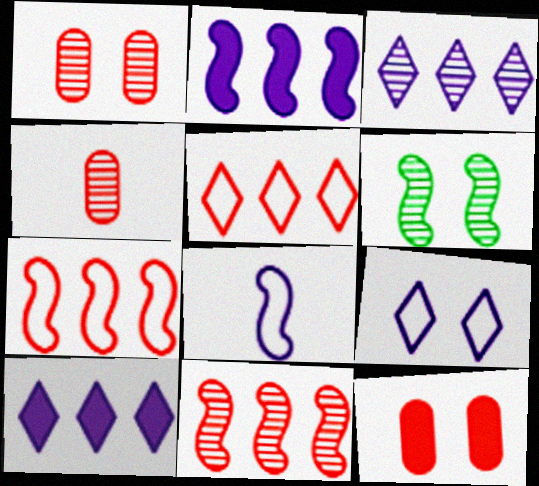[[3, 4, 6], 
[6, 9, 12]]